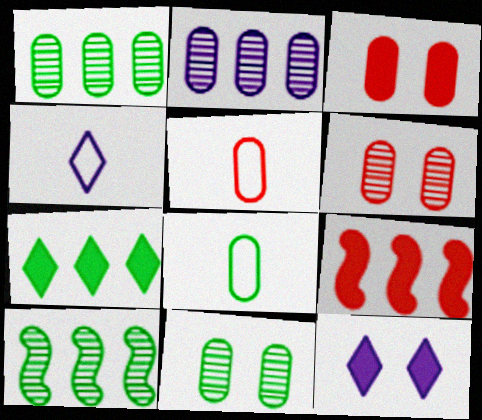[[2, 3, 8], 
[3, 4, 10], 
[4, 9, 11], 
[5, 10, 12]]